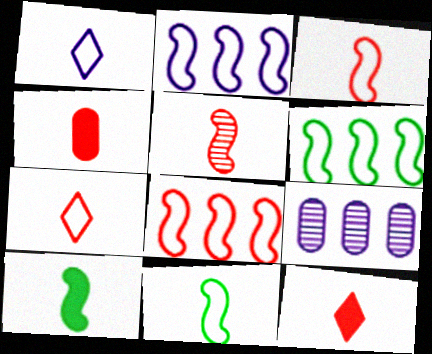[[2, 6, 8], 
[4, 5, 7]]